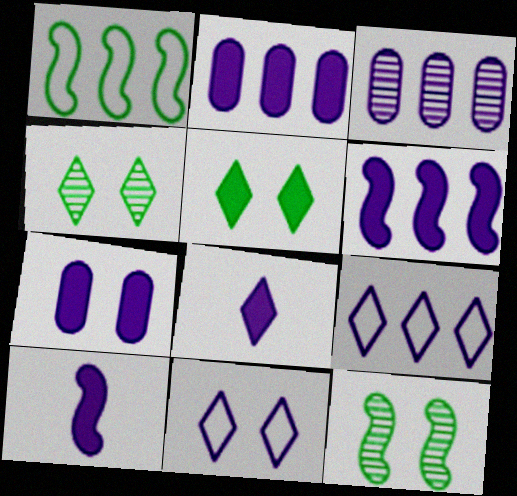[[3, 6, 9], 
[3, 10, 11], 
[6, 7, 8]]